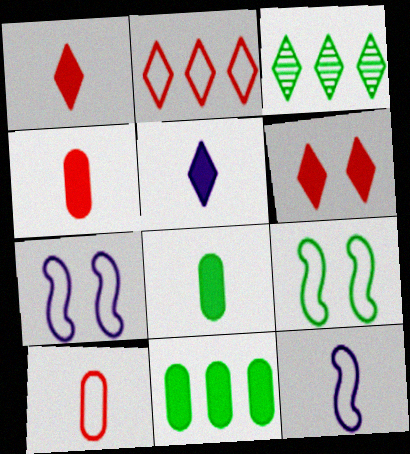[[3, 4, 7], 
[3, 8, 9]]